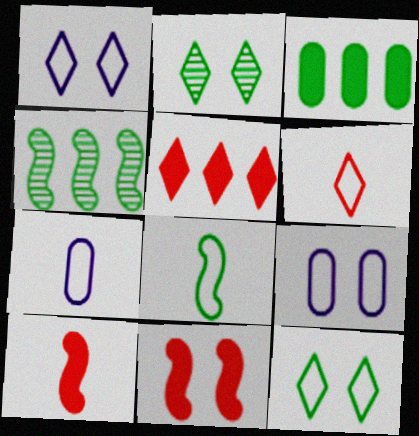[[2, 3, 8], 
[2, 9, 11], 
[6, 7, 8]]